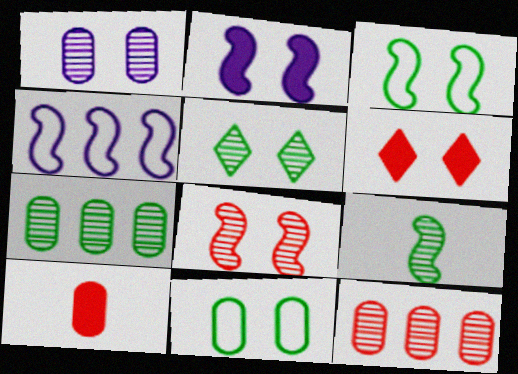[[1, 3, 6], 
[1, 5, 8], 
[2, 3, 8], 
[4, 5, 10], 
[5, 7, 9]]